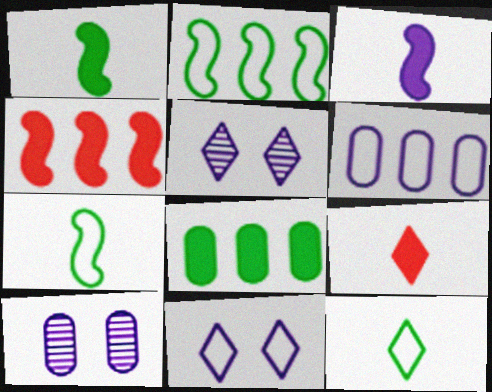[[2, 9, 10], 
[3, 5, 6], 
[4, 10, 12]]